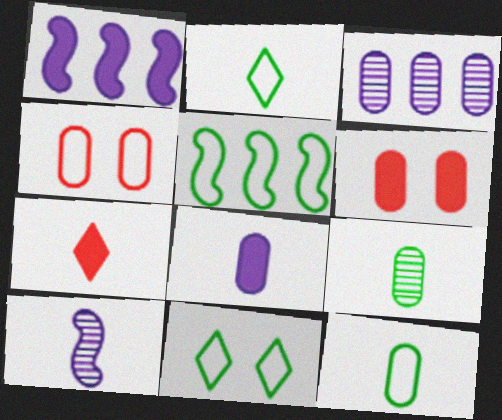[[3, 6, 12], 
[5, 11, 12], 
[7, 10, 12]]